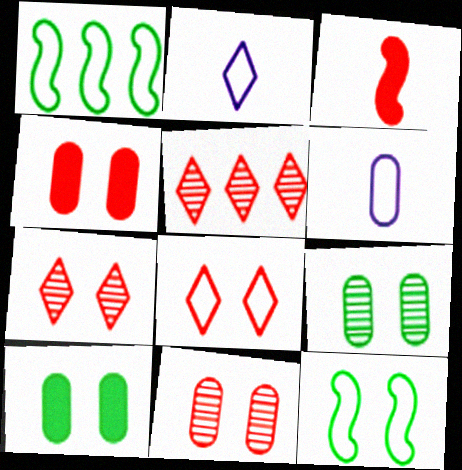[[1, 6, 8]]